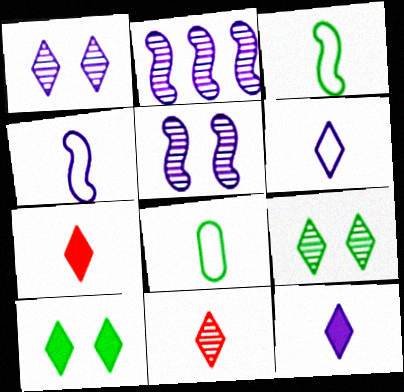[]